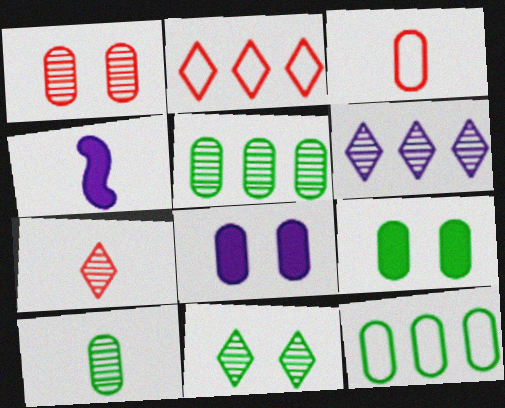[[3, 5, 8], 
[6, 7, 11], 
[9, 10, 12]]